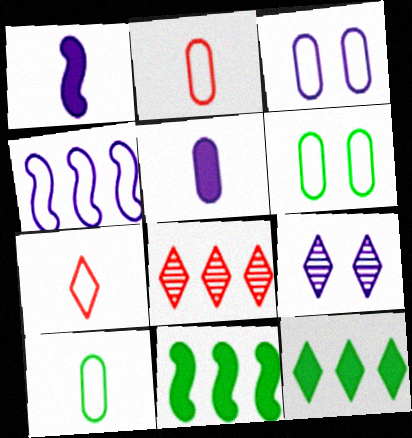[[1, 6, 8], 
[2, 9, 11], 
[4, 5, 9], 
[4, 6, 7], 
[7, 9, 12]]